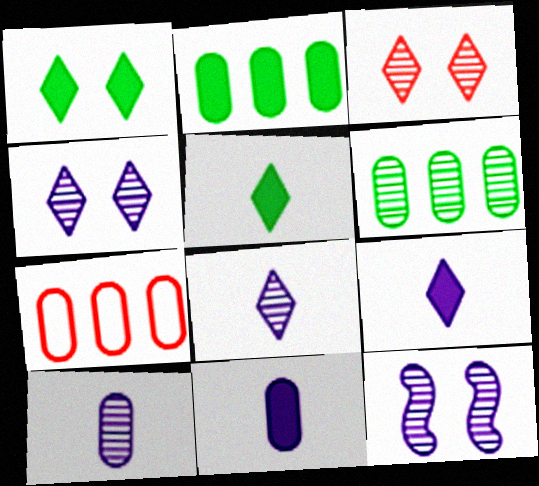[[5, 7, 12]]